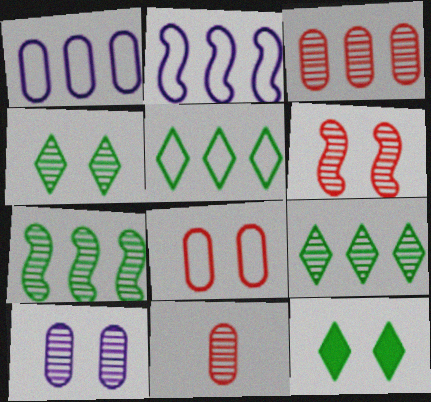[[2, 11, 12], 
[4, 6, 10]]